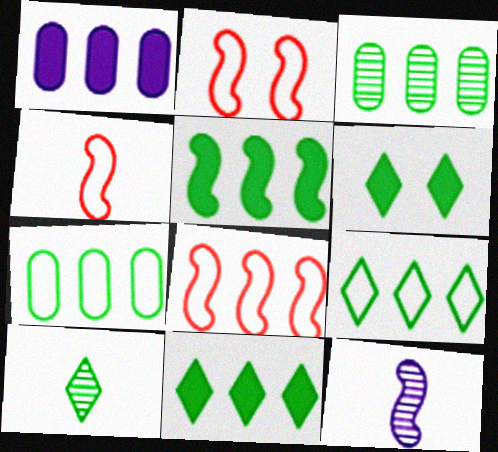[[1, 2, 10], 
[2, 4, 8], 
[2, 5, 12], 
[3, 5, 9], 
[6, 9, 10]]